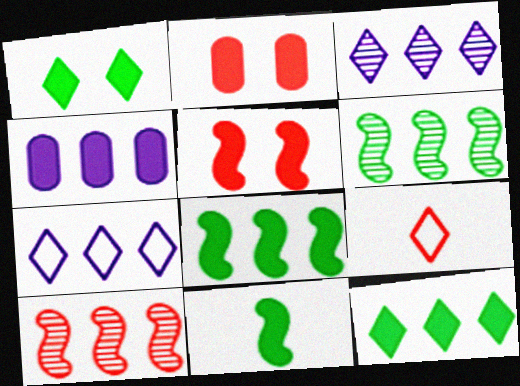[[1, 3, 9], 
[2, 9, 10]]